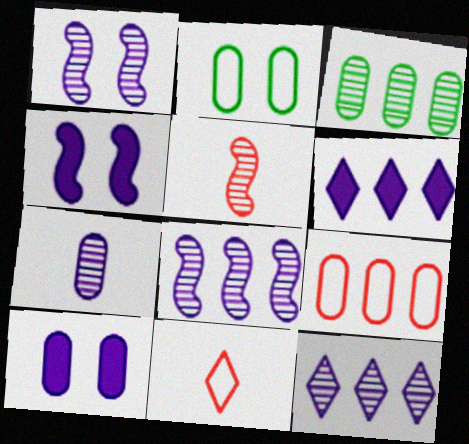[[1, 7, 12], 
[2, 5, 6], 
[3, 4, 11]]